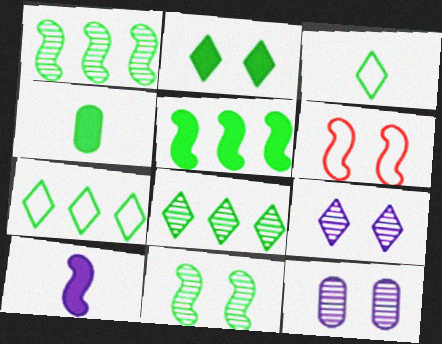[[1, 6, 10], 
[2, 3, 8], 
[2, 4, 5], 
[2, 6, 12], 
[4, 7, 11]]